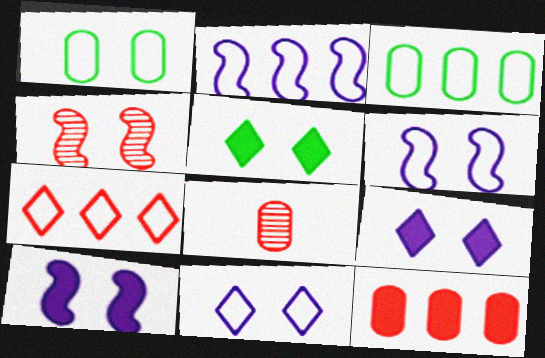[[1, 4, 9], 
[2, 3, 7], 
[2, 5, 8]]